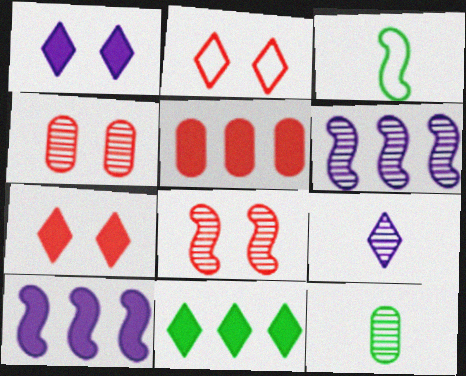[[2, 9, 11], 
[2, 10, 12], 
[3, 8, 10], 
[5, 10, 11]]